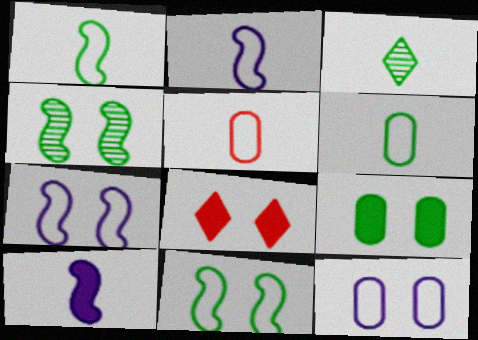[[3, 5, 10], 
[4, 8, 12]]